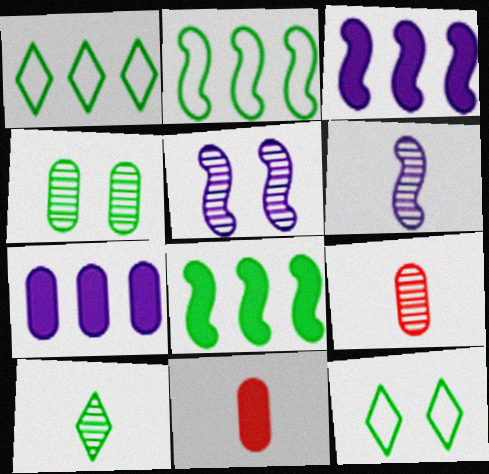[[1, 5, 11], 
[3, 9, 12], 
[6, 9, 10]]